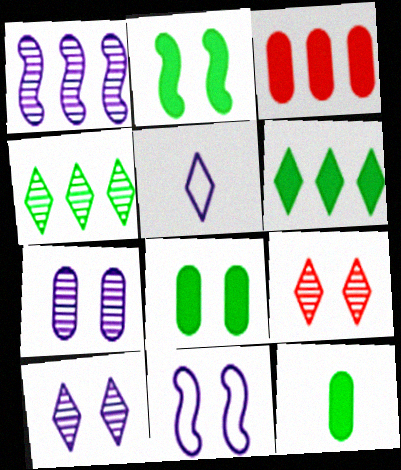[[2, 6, 12], 
[5, 6, 9], 
[8, 9, 11]]